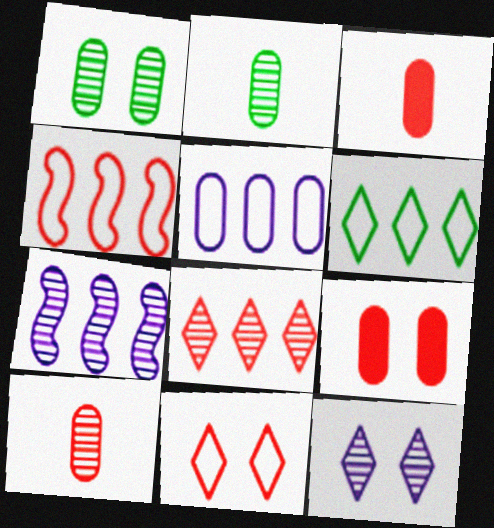[[1, 3, 5], 
[2, 5, 9], 
[4, 5, 6]]